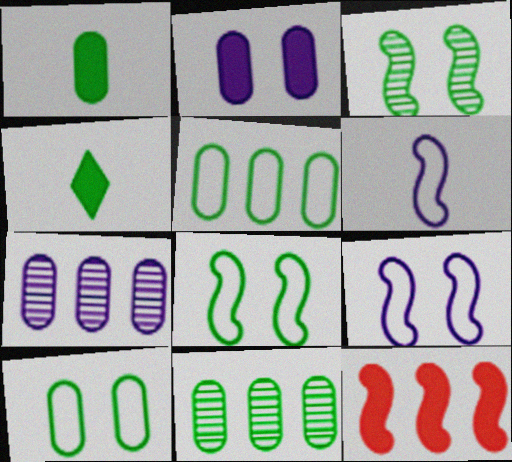[[1, 10, 11], 
[2, 4, 12], 
[3, 4, 5], 
[3, 6, 12], 
[4, 8, 11]]